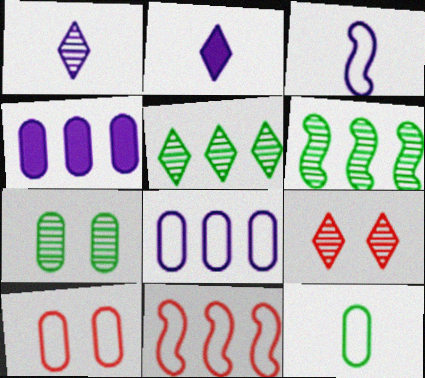[[1, 5, 9], 
[2, 6, 10], 
[2, 7, 11], 
[4, 5, 11], 
[8, 10, 12]]